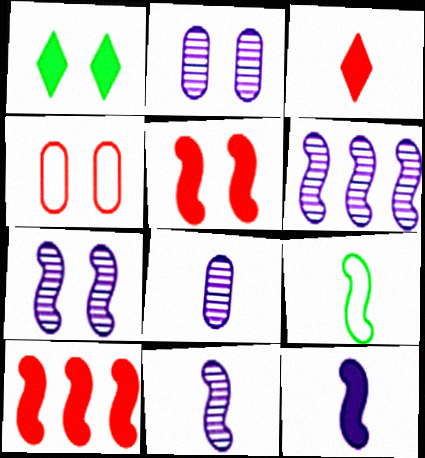[[1, 4, 7], 
[3, 8, 9], 
[5, 6, 9], 
[6, 7, 11], 
[7, 9, 10]]